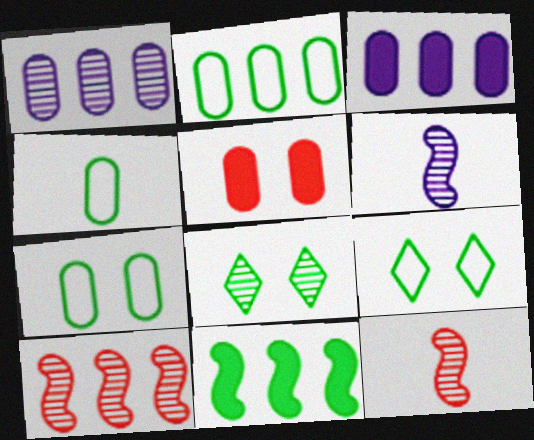[[1, 4, 5], 
[1, 8, 12], 
[2, 4, 7], 
[3, 9, 12], 
[4, 8, 11]]